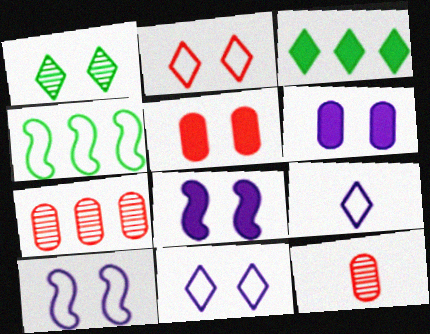[[1, 5, 10], 
[3, 10, 12]]